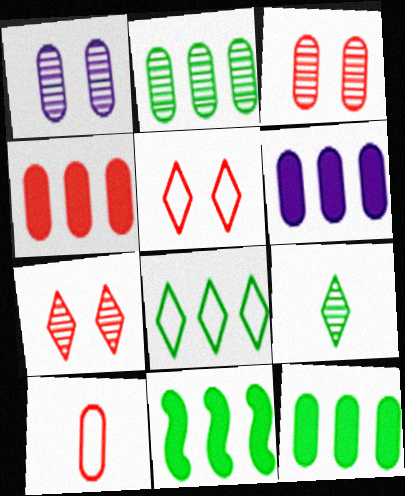[[1, 10, 12], 
[2, 8, 11], 
[3, 4, 10], 
[4, 6, 12]]